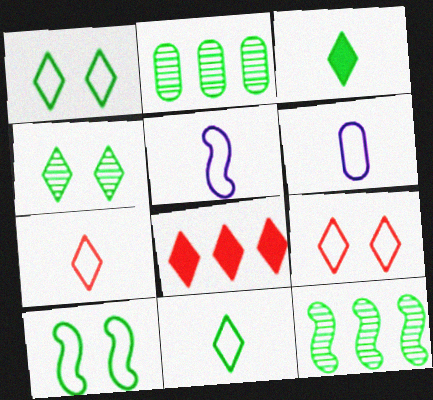[[2, 3, 10]]